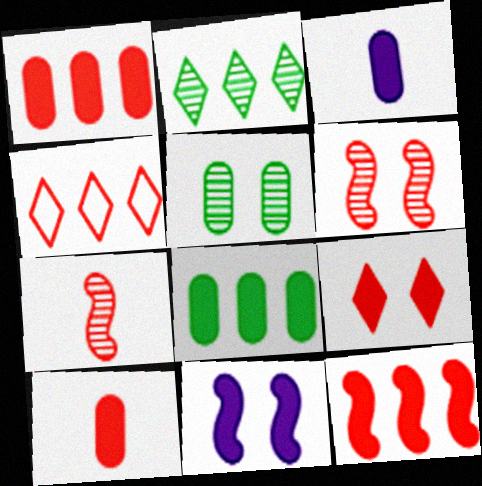[[4, 6, 10], 
[9, 10, 12]]